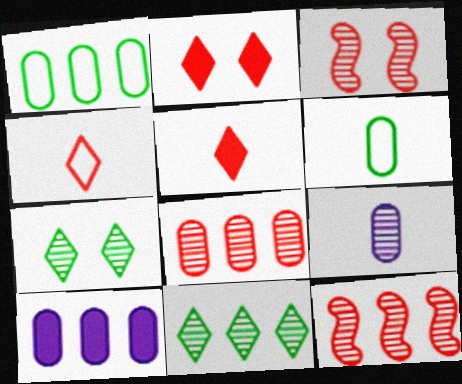[[1, 8, 10], 
[3, 9, 11], 
[7, 9, 12]]